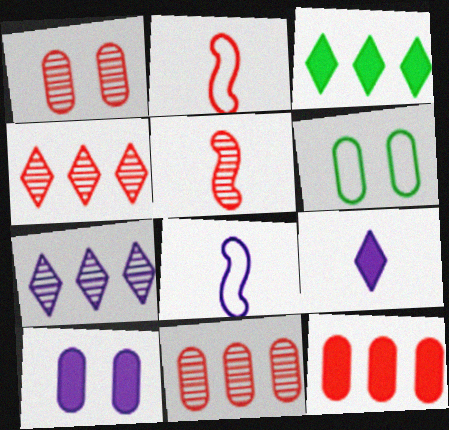[[1, 3, 8], 
[1, 4, 5], 
[1, 6, 10], 
[7, 8, 10]]